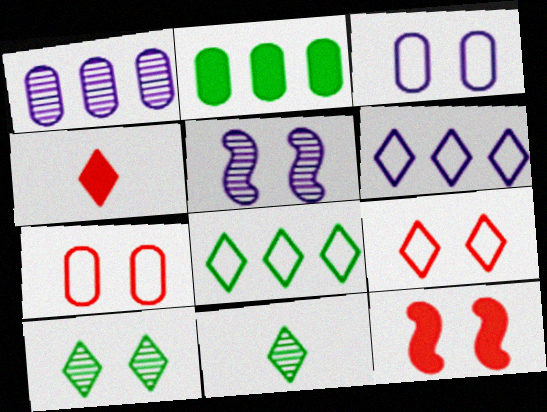[[3, 10, 12], 
[4, 6, 10]]